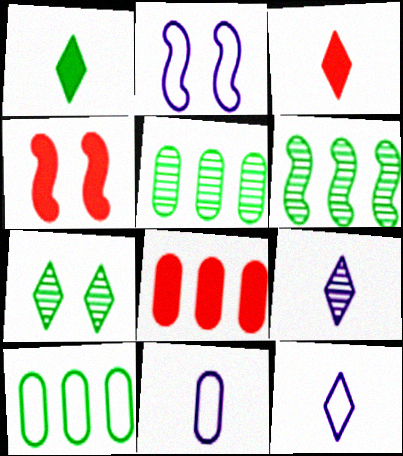[[2, 3, 5], 
[3, 4, 8], 
[4, 5, 12], 
[4, 9, 10]]